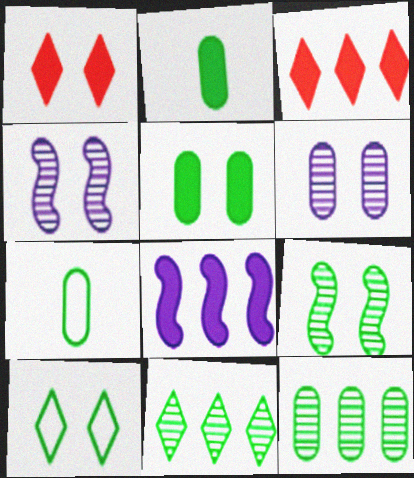[[1, 2, 8], 
[3, 4, 7], 
[5, 7, 12], 
[5, 9, 10]]